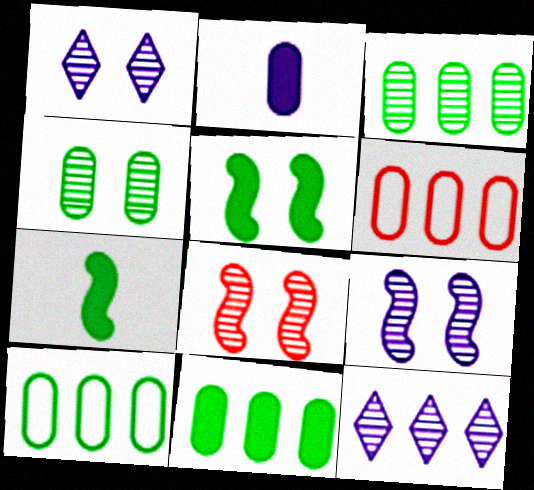[[1, 4, 8], 
[1, 6, 7], 
[2, 4, 6], 
[3, 10, 11]]